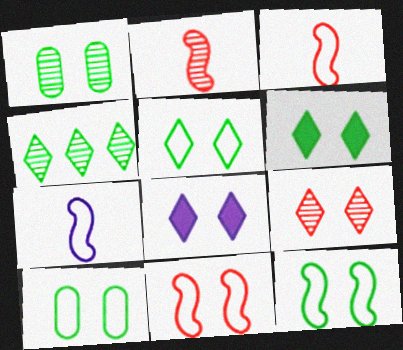[[1, 6, 12], 
[1, 8, 11], 
[5, 8, 9], 
[5, 10, 12]]